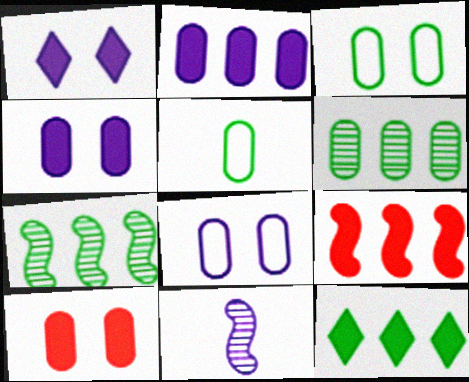[[2, 9, 12]]